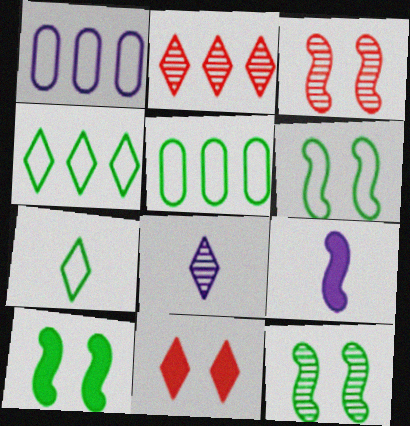[[4, 8, 11], 
[5, 6, 7], 
[6, 10, 12]]